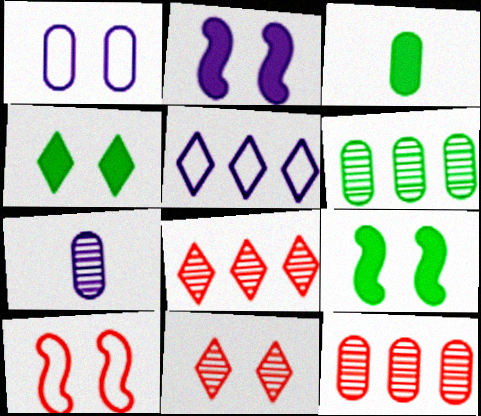[[1, 3, 12], 
[1, 9, 11], 
[2, 5, 7]]